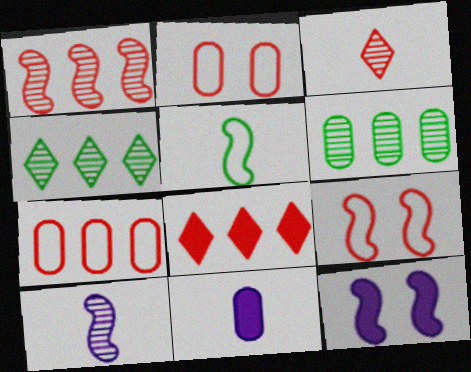[[1, 5, 12], 
[1, 7, 8], 
[2, 6, 11], 
[3, 5, 11], 
[4, 9, 11]]